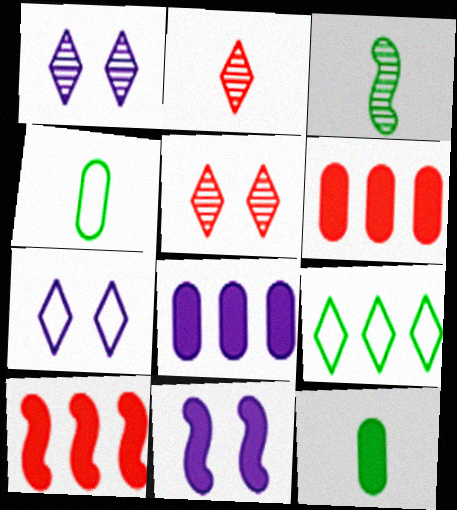[[1, 4, 10], 
[3, 6, 7]]